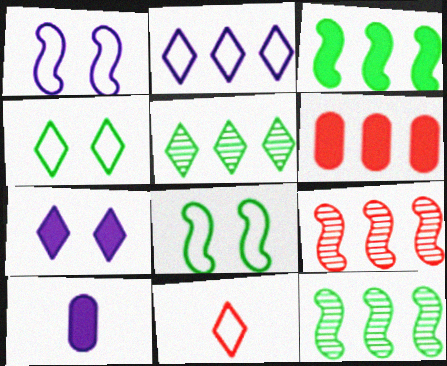[[2, 4, 11], 
[2, 6, 12], 
[4, 9, 10], 
[5, 7, 11]]